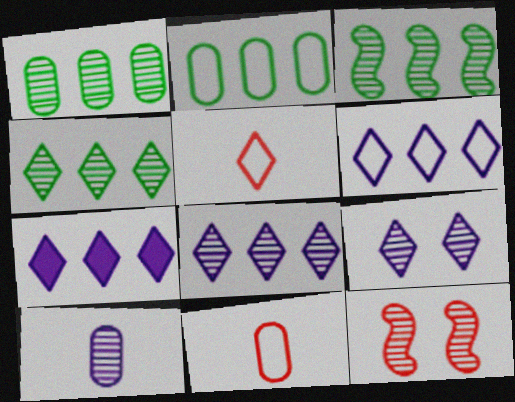[[1, 3, 4], 
[4, 10, 12], 
[6, 7, 8]]